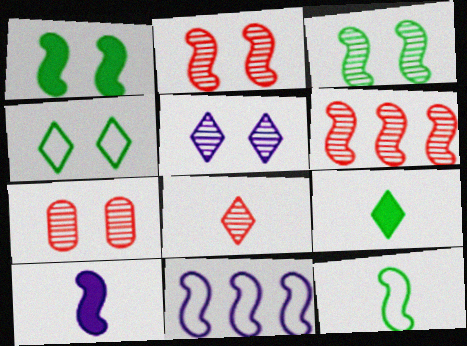[[3, 5, 7], 
[6, 7, 8], 
[7, 9, 11]]